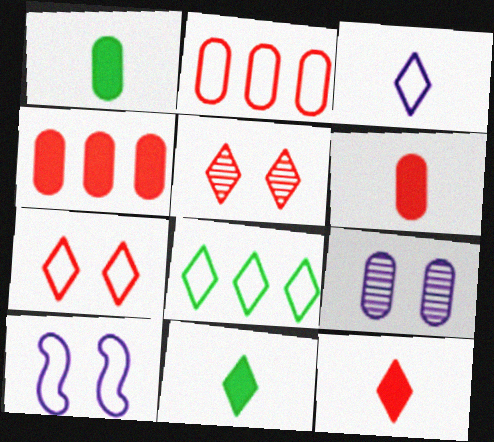[[1, 2, 9], 
[3, 7, 8]]